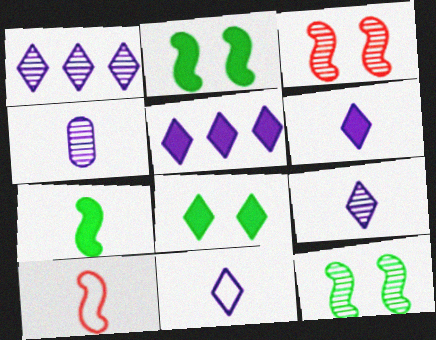[[6, 9, 11]]